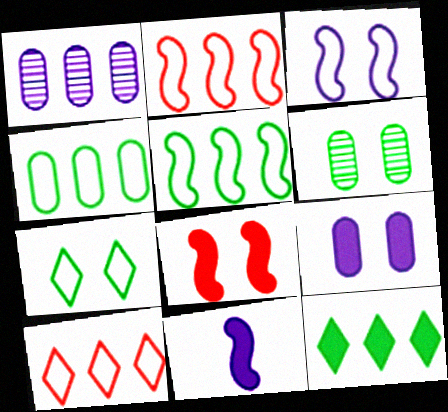[[1, 2, 12], 
[6, 10, 11]]